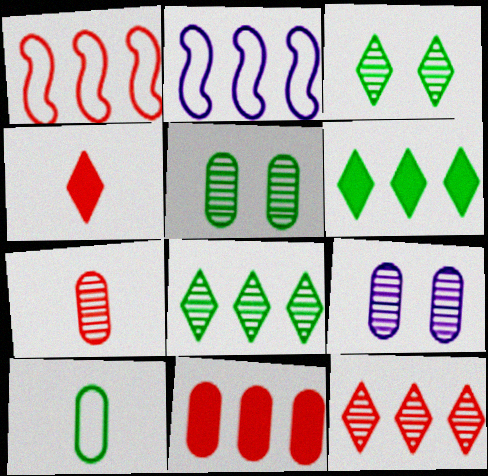[[1, 11, 12], 
[2, 4, 5], 
[2, 8, 11], 
[9, 10, 11]]